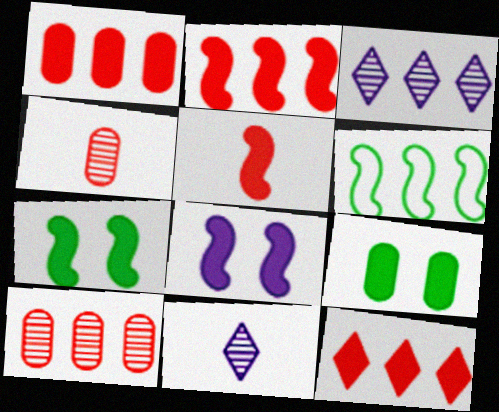[[1, 2, 12], 
[1, 3, 6]]